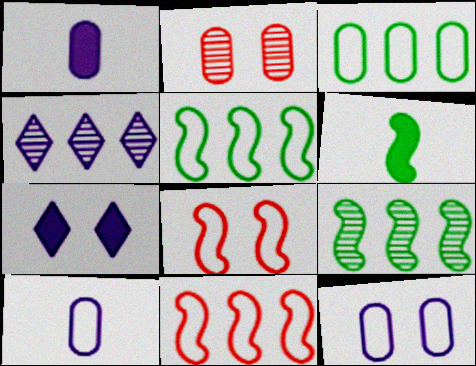[[1, 2, 3]]